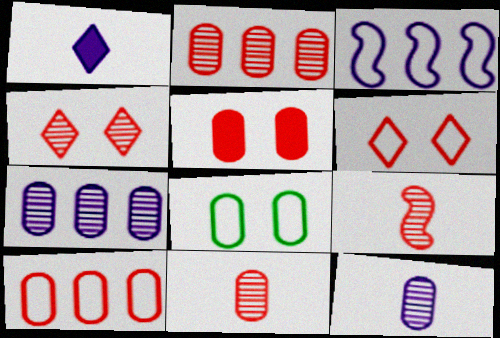[[2, 4, 9], 
[5, 10, 11]]